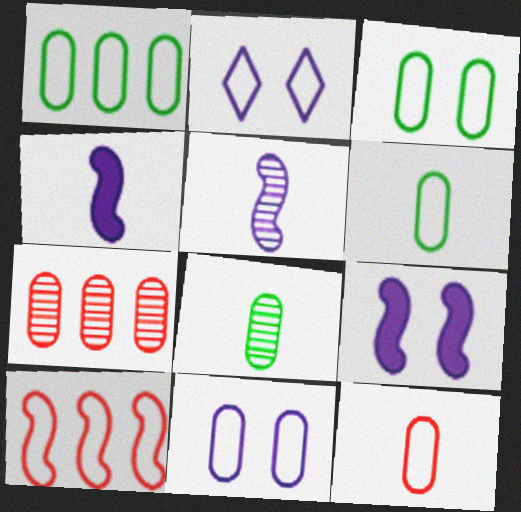[[1, 3, 6], 
[1, 11, 12], 
[2, 6, 10]]